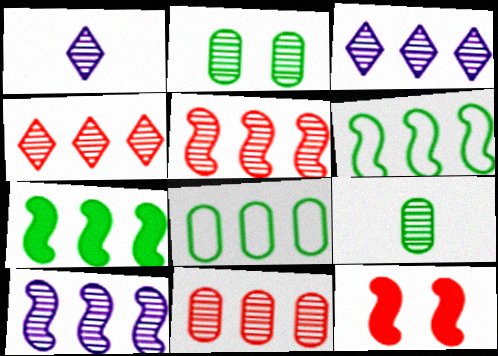[[1, 2, 5], 
[1, 8, 12], 
[4, 5, 11]]